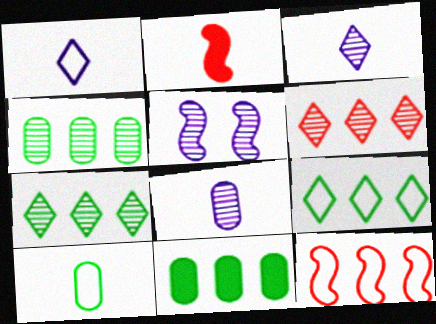[[2, 3, 10]]